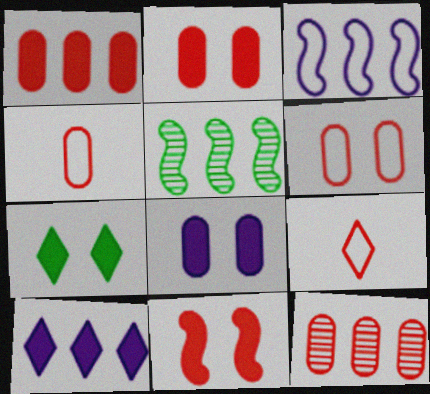[[2, 4, 12], 
[5, 8, 9], 
[7, 8, 11], 
[9, 11, 12]]